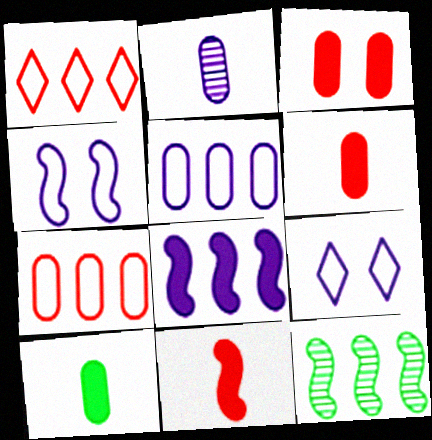[[2, 8, 9], 
[4, 11, 12], 
[6, 9, 12]]